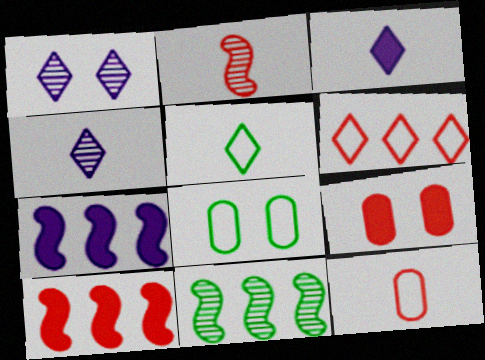[[2, 6, 9], 
[4, 8, 10]]